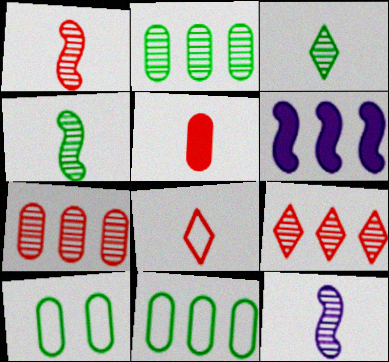[[1, 4, 12], 
[1, 5, 8], 
[6, 9, 11]]